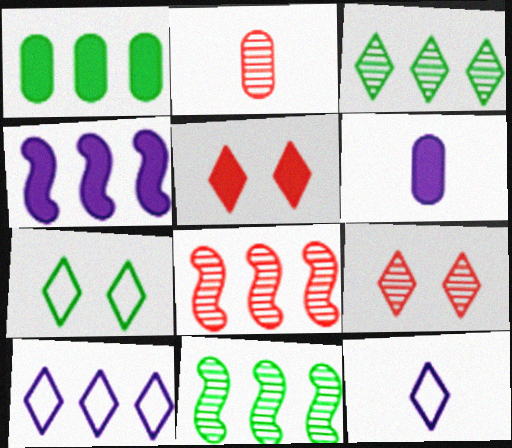[[1, 8, 10], 
[2, 4, 7], 
[2, 8, 9], 
[3, 5, 12], 
[6, 7, 8]]